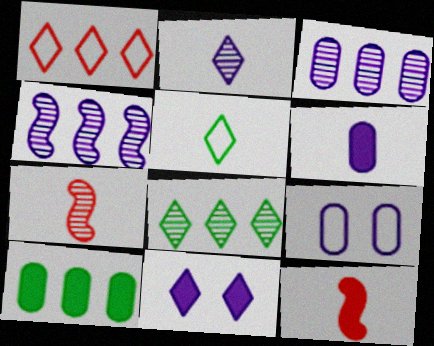[[1, 4, 10], 
[3, 6, 9], 
[5, 6, 7], 
[8, 9, 12], 
[10, 11, 12]]